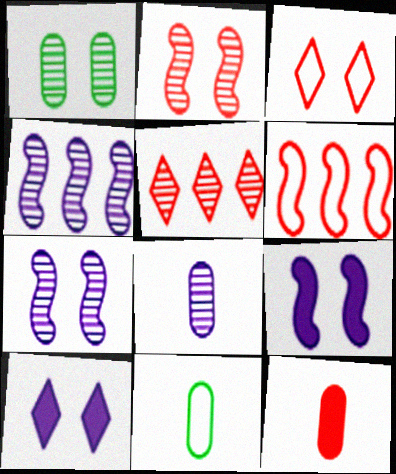[[1, 3, 9], 
[5, 9, 11], 
[8, 11, 12]]